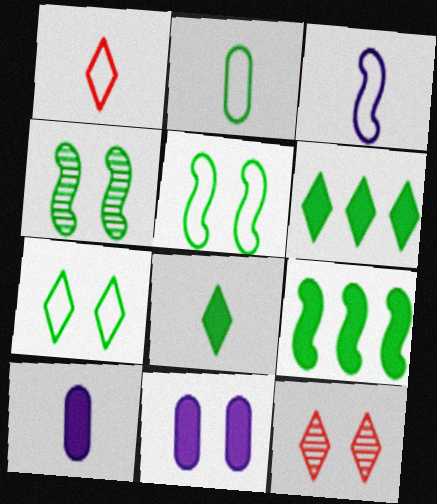[[1, 2, 3], 
[2, 4, 6], 
[5, 11, 12]]